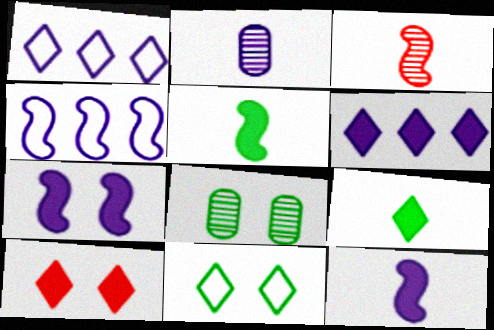[[1, 2, 7], 
[6, 9, 10]]